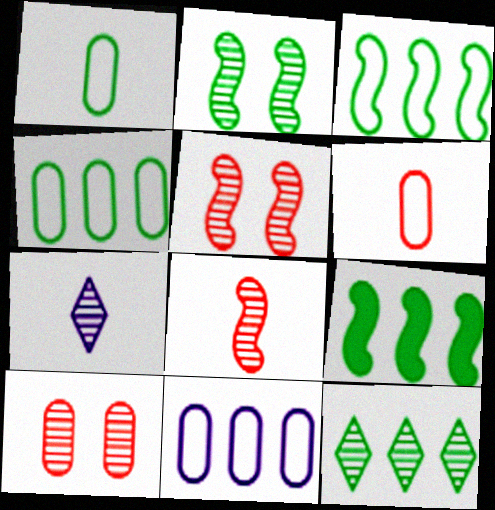[[4, 9, 12]]